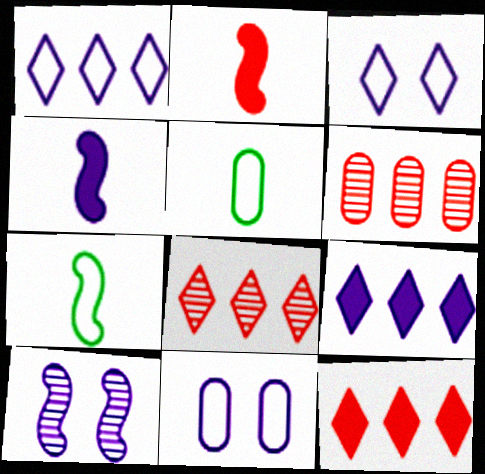[[5, 10, 12]]